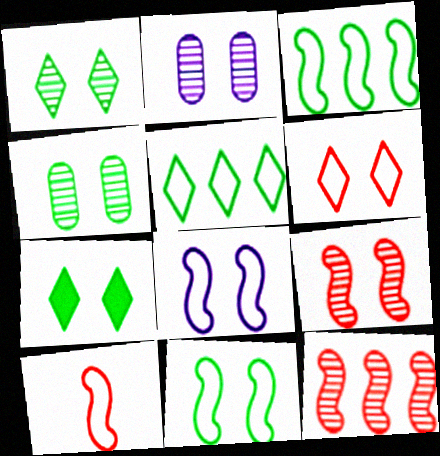[[1, 2, 9], 
[3, 8, 10], 
[4, 7, 11]]